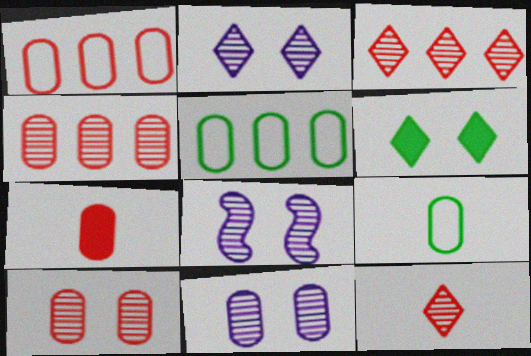[[1, 7, 10], 
[2, 8, 11], 
[5, 7, 11]]